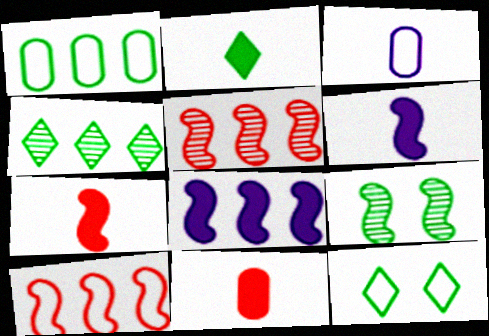[[1, 2, 9], 
[2, 4, 12], 
[2, 6, 11], 
[3, 10, 12], 
[6, 9, 10]]